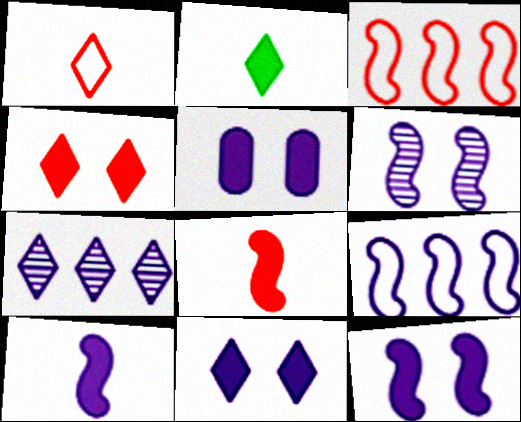[[5, 11, 12], 
[6, 9, 10]]